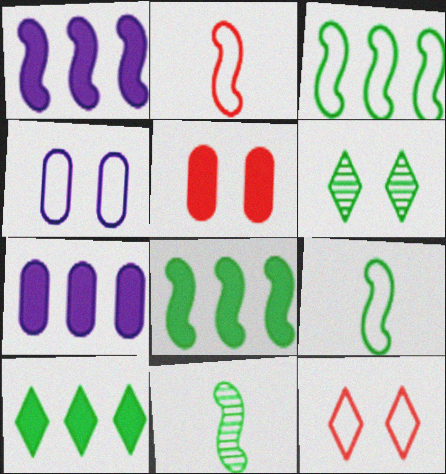[[2, 6, 7], 
[7, 11, 12]]